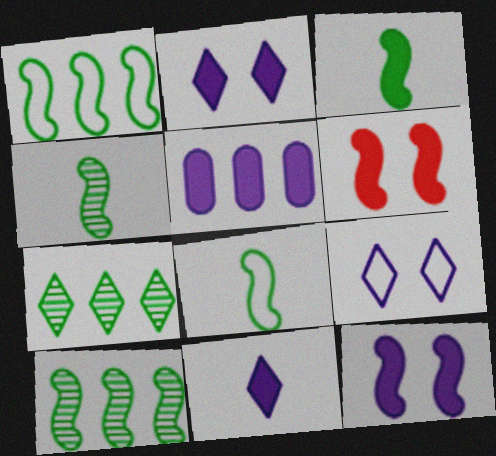[[3, 4, 8], 
[5, 11, 12]]